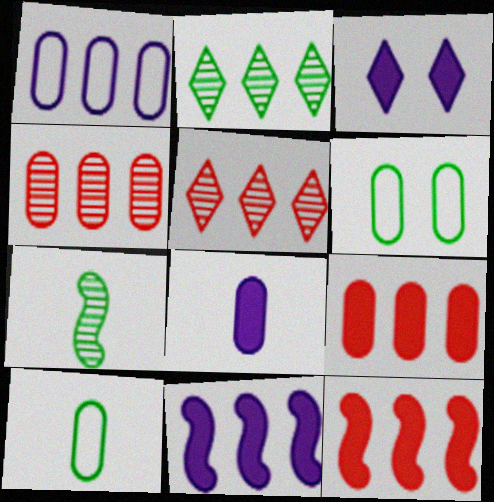[[1, 2, 12], 
[3, 8, 11], 
[4, 6, 8]]